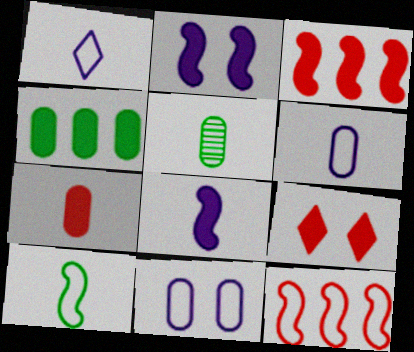[[3, 7, 9], 
[4, 8, 9], 
[5, 6, 7]]